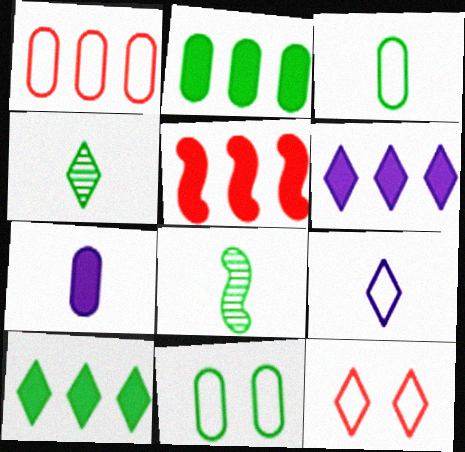[[2, 5, 6], 
[4, 6, 12], 
[8, 10, 11]]